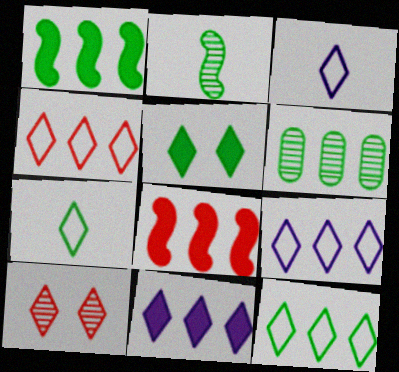[[1, 6, 12], 
[4, 9, 12], 
[6, 8, 9], 
[7, 10, 11]]